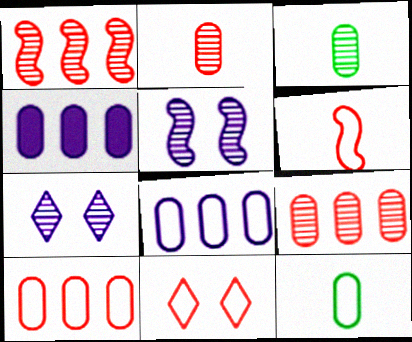[[1, 3, 7], 
[6, 10, 11]]